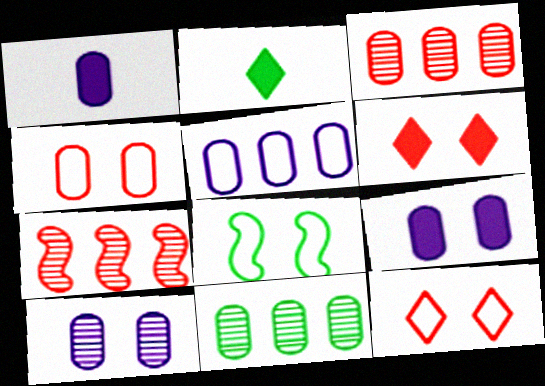[[1, 4, 11], 
[1, 5, 10], 
[2, 8, 11], 
[6, 8, 10]]